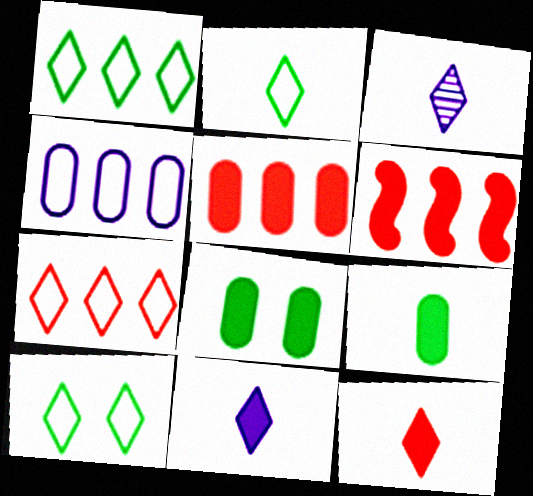[[1, 2, 10], 
[2, 3, 12], 
[6, 8, 11]]